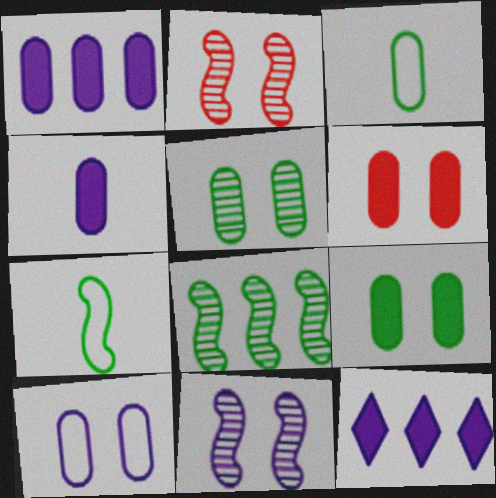[[2, 3, 12], 
[5, 6, 10]]